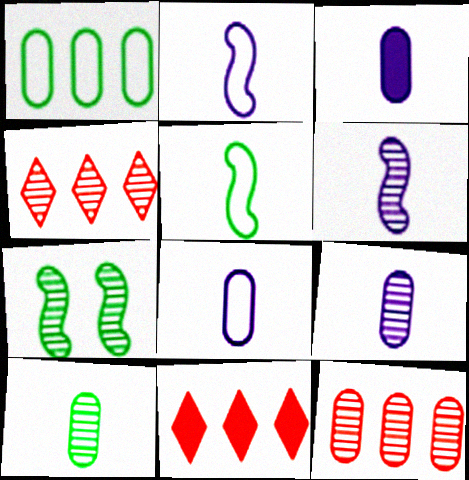[[3, 8, 9], 
[4, 7, 9], 
[7, 8, 11]]